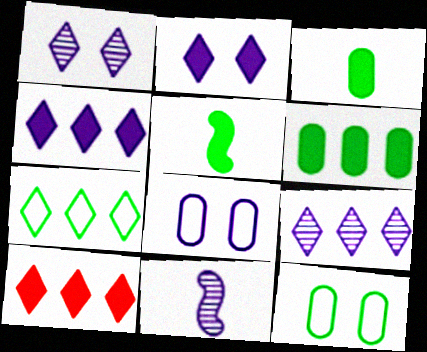[[4, 8, 11], 
[7, 9, 10], 
[10, 11, 12]]